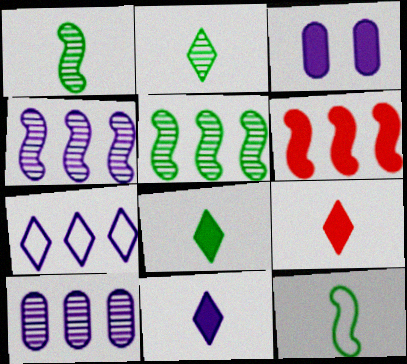[[3, 6, 8], 
[8, 9, 11]]